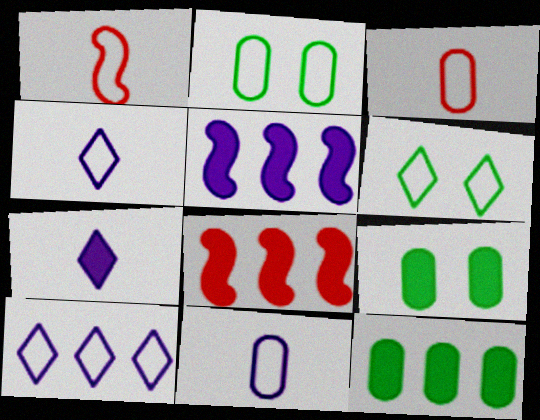[[1, 2, 10], 
[7, 8, 9]]